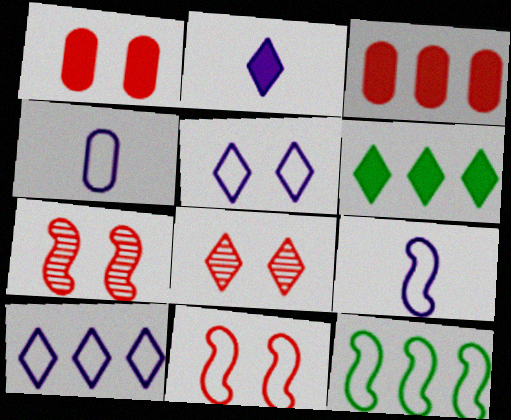[[1, 8, 11], 
[4, 6, 7], 
[9, 11, 12]]